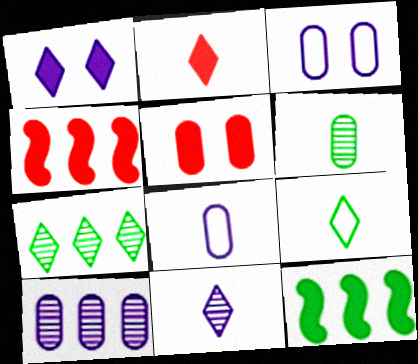[[2, 4, 5], 
[2, 9, 11]]